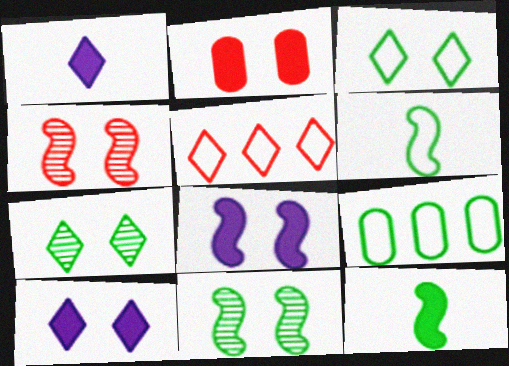[[1, 4, 9], 
[1, 5, 7], 
[3, 6, 9], 
[7, 9, 12]]